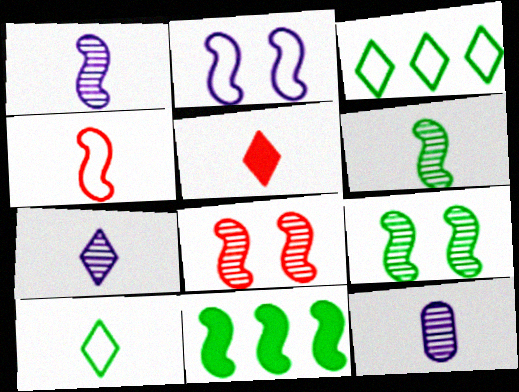[[1, 7, 12], 
[5, 7, 10]]